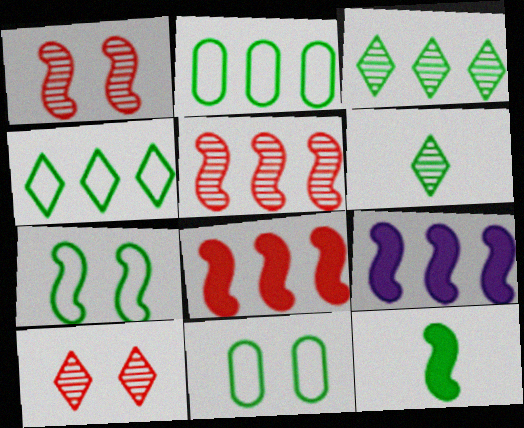[[3, 11, 12]]